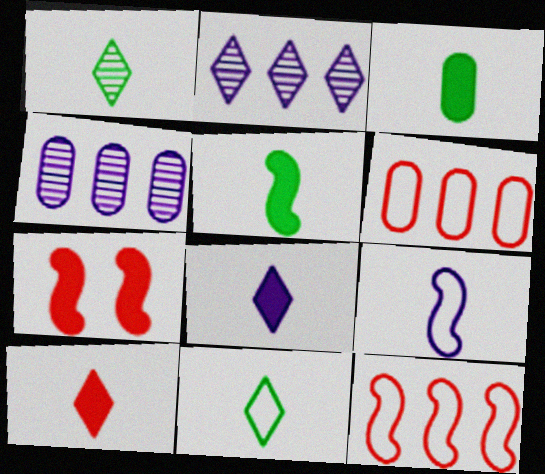[[4, 7, 11]]